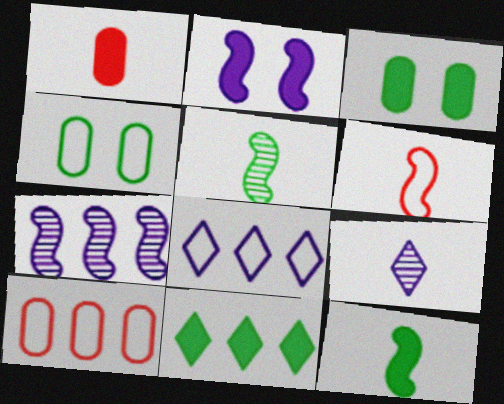[[1, 2, 11], 
[3, 11, 12], 
[4, 5, 11], 
[4, 6, 8], 
[7, 10, 11]]